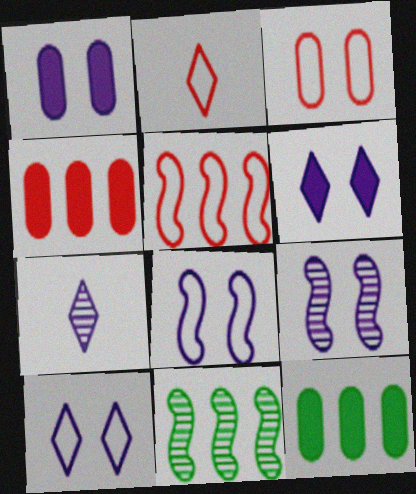[[1, 2, 11], 
[1, 9, 10], 
[2, 3, 5], 
[2, 9, 12]]